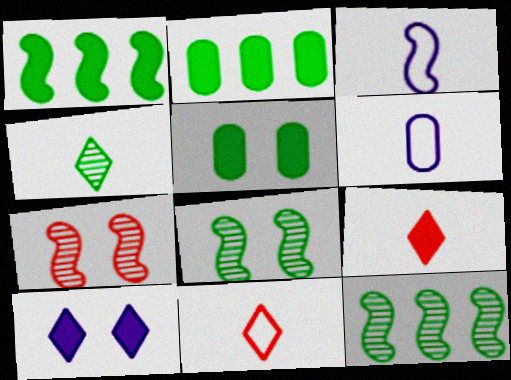[[1, 3, 7]]